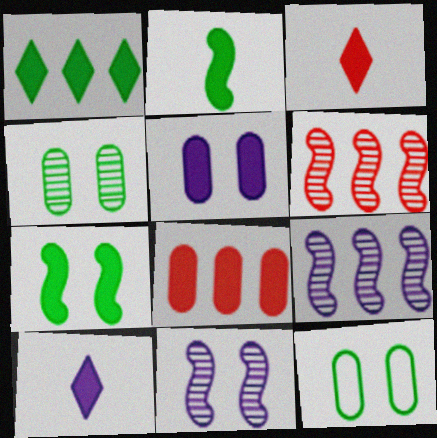[[3, 9, 12], 
[6, 10, 12], 
[7, 8, 10]]